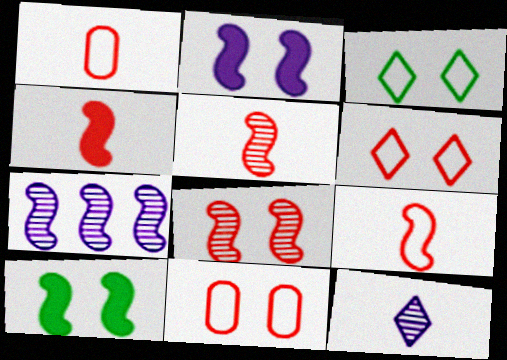[[4, 5, 9], 
[7, 9, 10]]